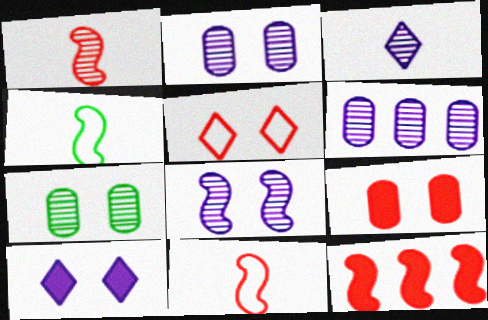[[3, 6, 8], 
[4, 8, 12]]